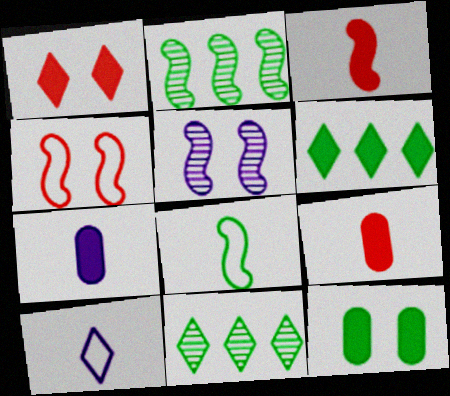[[1, 10, 11], 
[4, 7, 11], 
[8, 11, 12]]